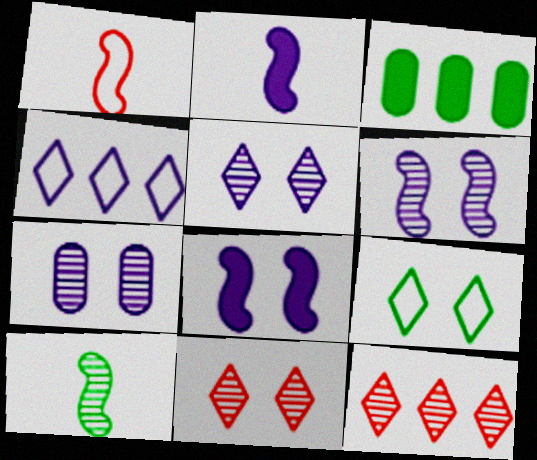[[1, 2, 10], 
[1, 3, 5], 
[2, 4, 7], 
[3, 9, 10], 
[5, 6, 7], 
[7, 10, 12]]